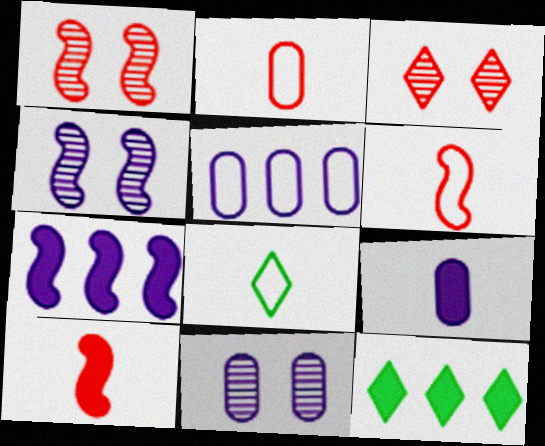[[2, 4, 12], 
[5, 9, 11], 
[6, 11, 12]]